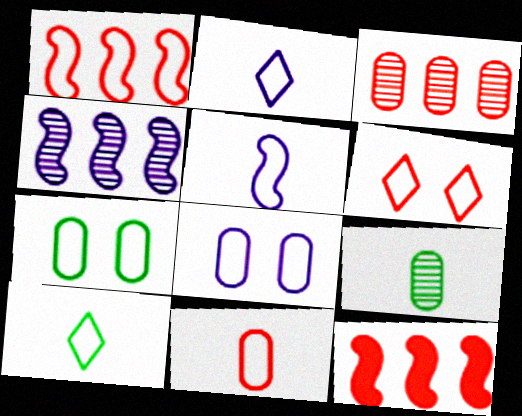[[1, 2, 7], 
[1, 6, 11], 
[1, 8, 10], 
[5, 10, 11]]